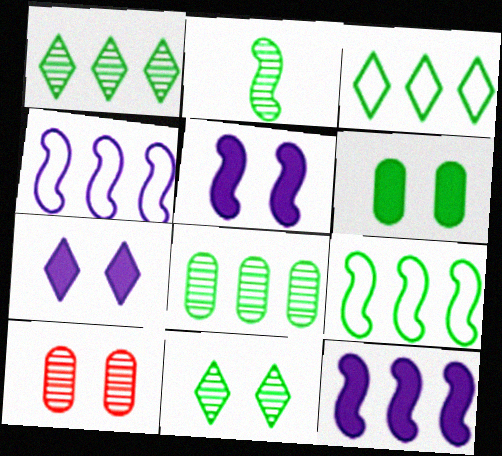[[2, 3, 6], 
[2, 8, 11]]